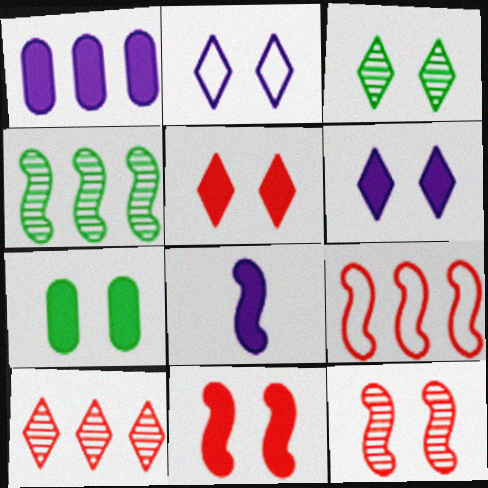[[1, 6, 8], 
[2, 3, 5], 
[2, 7, 12], 
[6, 7, 11]]